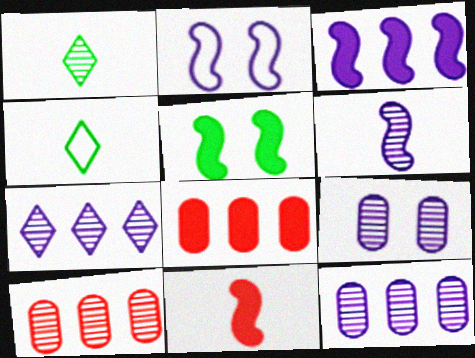[[1, 2, 8], 
[2, 3, 6], 
[3, 5, 11], 
[6, 7, 9]]